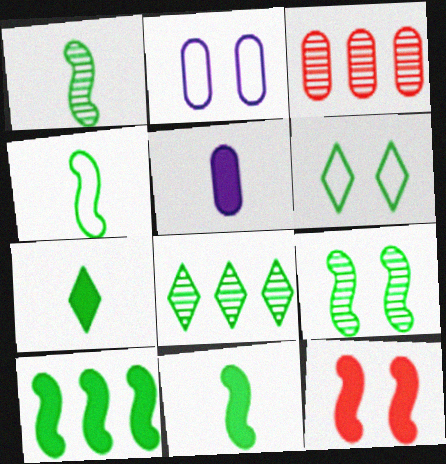[[1, 4, 11], 
[4, 9, 10], 
[6, 7, 8]]